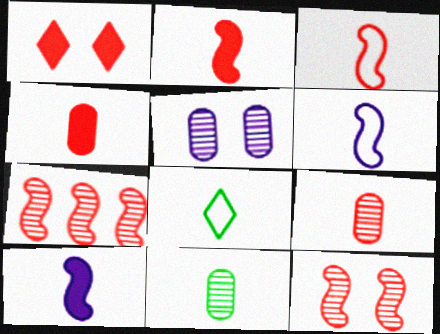[[8, 9, 10]]